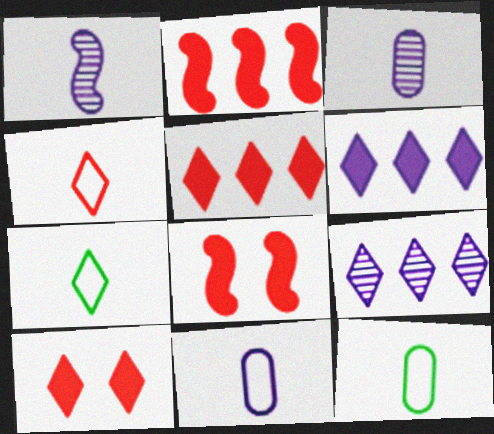[[7, 9, 10], 
[8, 9, 12]]